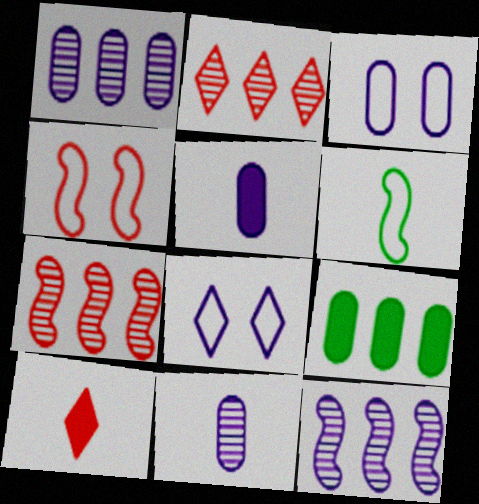[[1, 3, 5], 
[5, 8, 12], 
[6, 10, 11]]